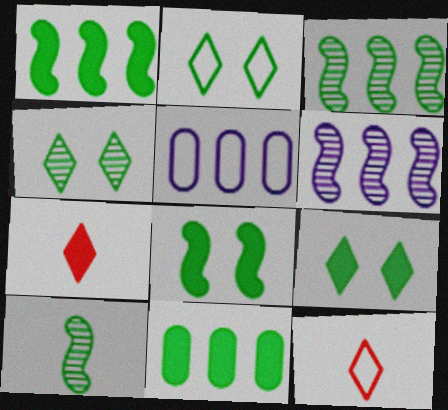[[2, 4, 9], 
[2, 10, 11]]